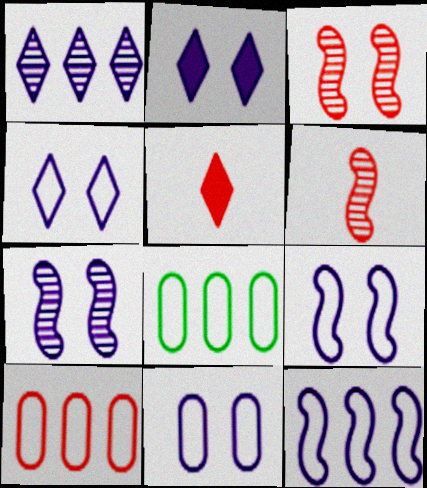[[2, 6, 8], 
[2, 7, 11], 
[3, 5, 10], 
[4, 9, 11], 
[5, 7, 8]]